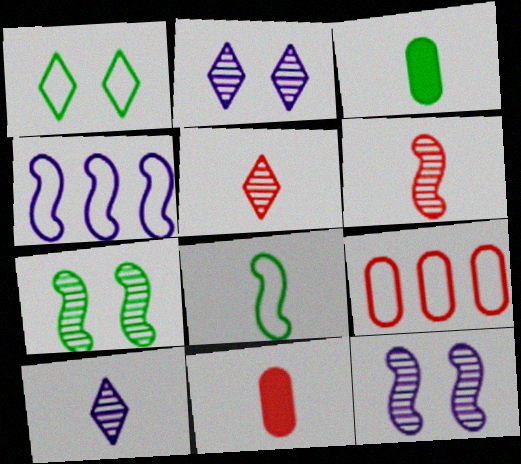[[8, 10, 11]]